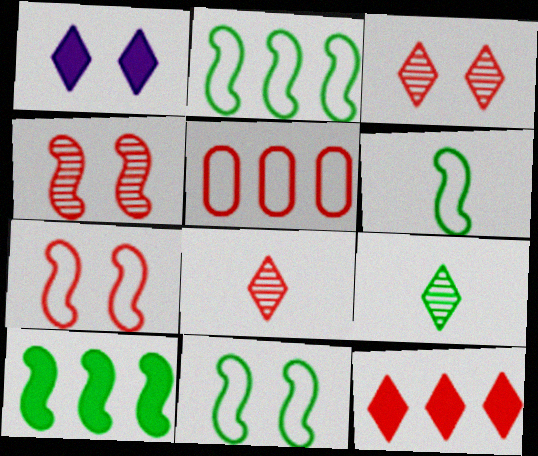[[2, 6, 11]]